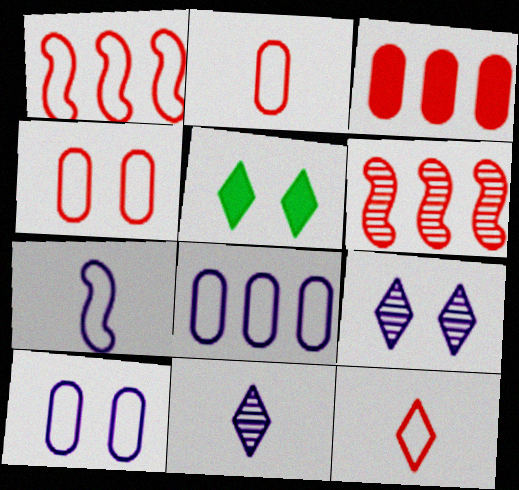[[1, 4, 12]]